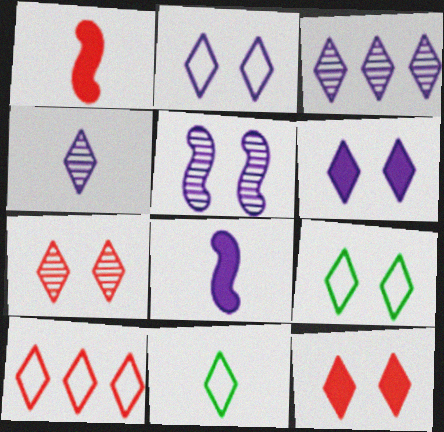[[2, 10, 11], 
[3, 11, 12], 
[6, 7, 9]]